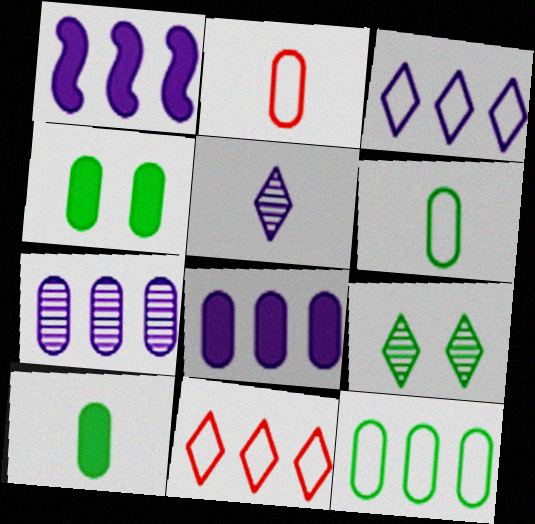[[1, 2, 9], 
[1, 3, 7], 
[2, 4, 7]]